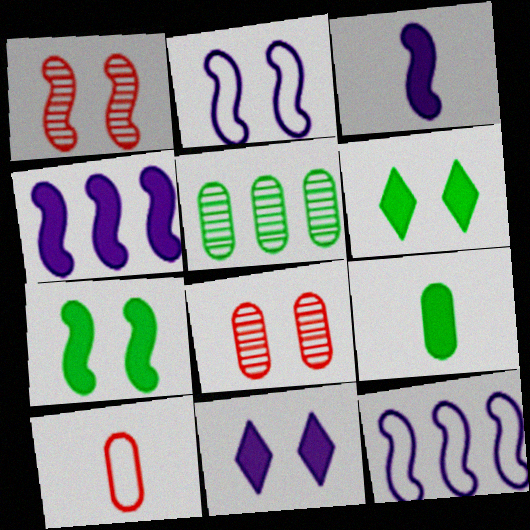[[1, 2, 7], 
[2, 6, 8]]